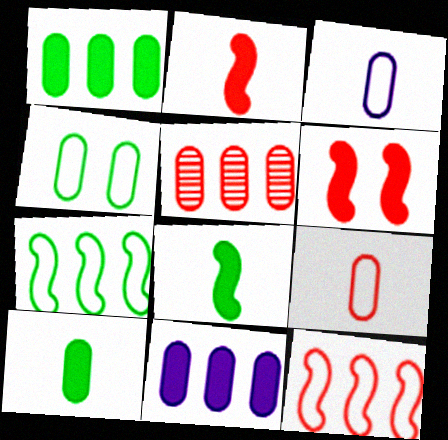[]